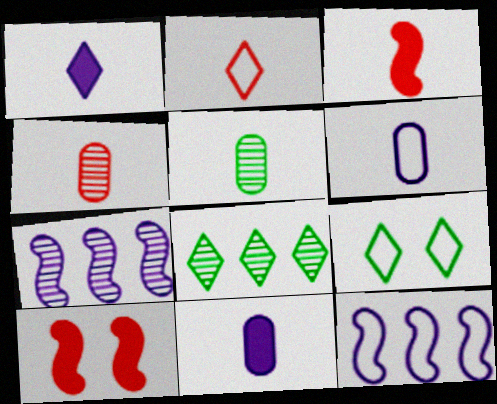[[2, 3, 4], 
[6, 8, 10]]